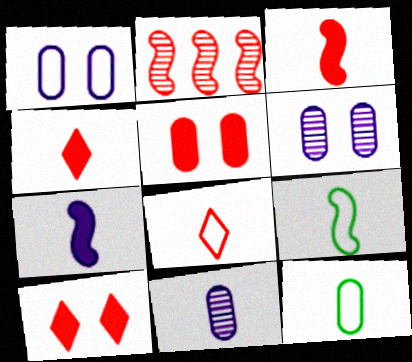[[2, 5, 8], 
[4, 9, 11]]